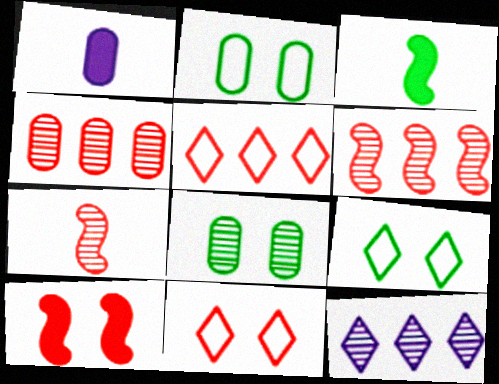[[1, 2, 4], 
[1, 6, 9], 
[7, 8, 12]]